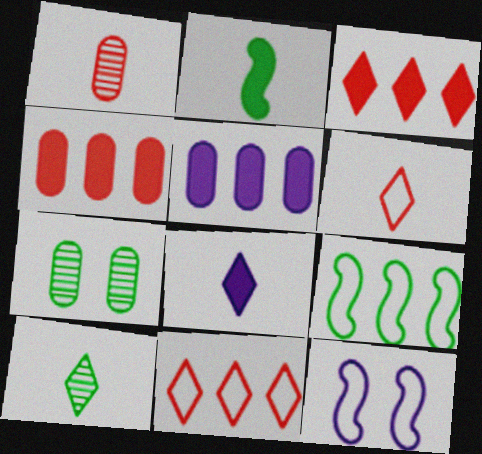[[4, 10, 12], 
[6, 8, 10]]